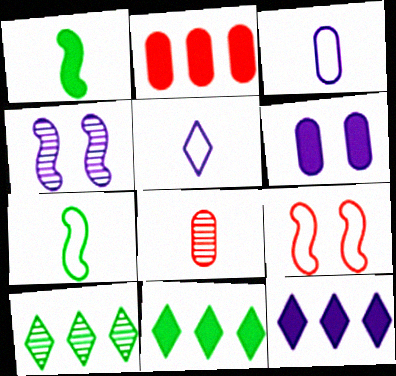[[1, 5, 8], 
[3, 4, 12], 
[4, 8, 10]]